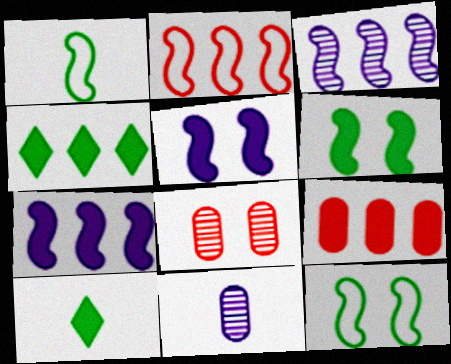[[4, 7, 9], 
[5, 9, 10]]